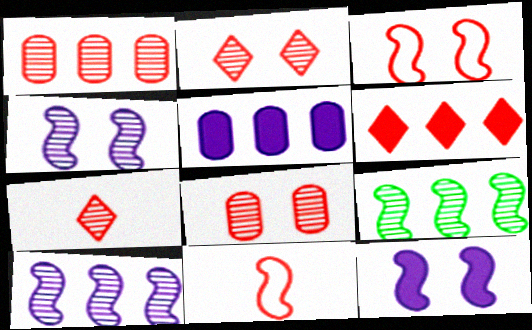[[6, 8, 11], 
[9, 11, 12]]